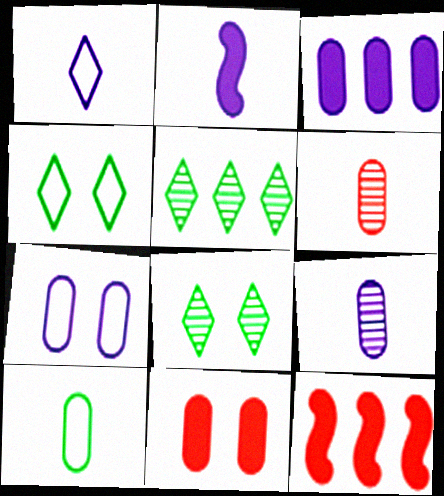[[1, 2, 9], 
[3, 7, 9], 
[4, 9, 12]]